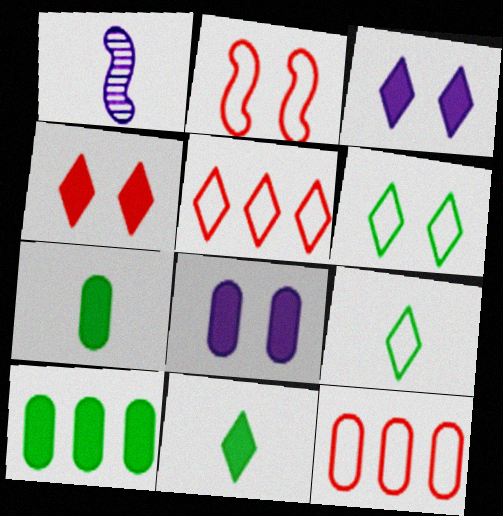[]